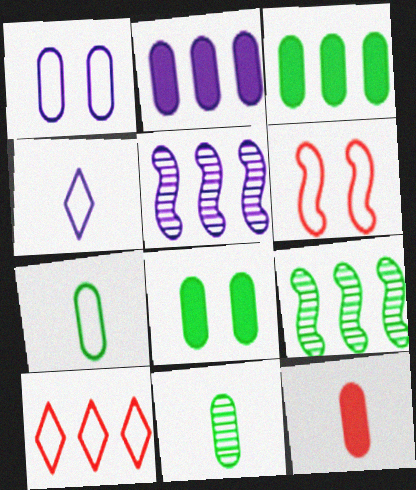[[2, 8, 12], 
[2, 9, 10], 
[3, 5, 10]]